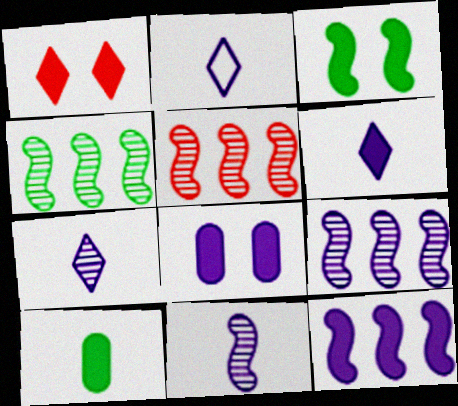[[1, 3, 8], 
[1, 10, 12], 
[2, 6, 7], 
[2, 8, 9], 
[4, 5, 9], 
[6, 8, 12]]